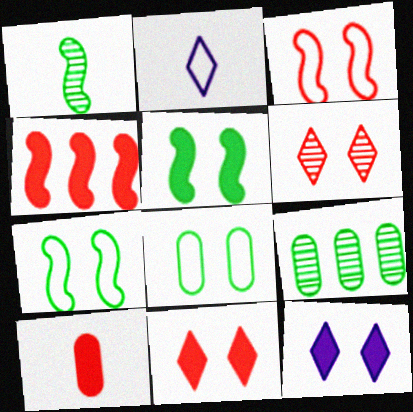[[1, 2, 10], 
[4, 10, 11]]